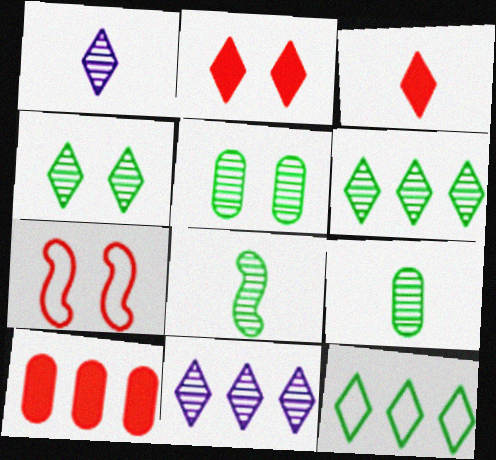[[1, 2, 12], 
[5, 6, 8]]